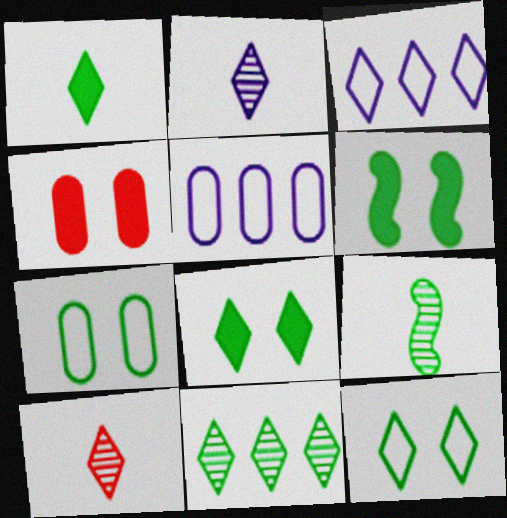[[1, 11, 12], 
[3, 4, 9], 
[3, 8, 10], 
[5, 6, 10]]